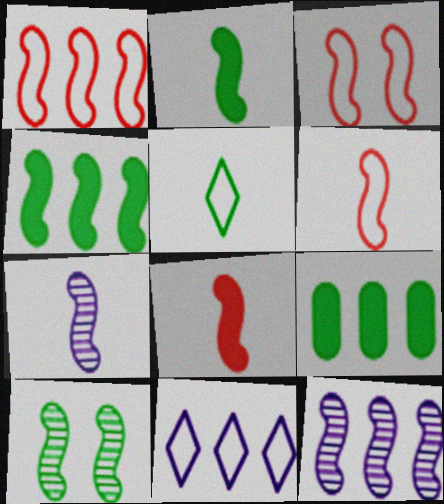[[1, 3, 6], 
[1, 4, 12], 
[2, 3, 12], 
[2, 6, 7], 
[3, 4, 7], 
[5, 9, 10]]